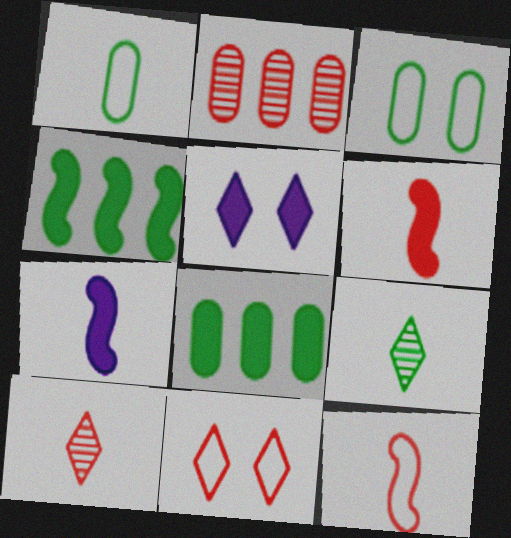[[1, 7, 10], 
[2, 6, 11], 
[3, 4, 9], 
[5, 6, 8]]